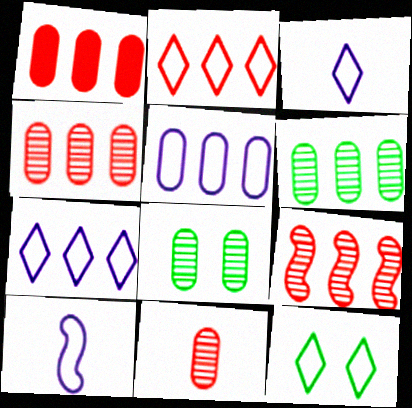[[1, 2, 9], 
[1, 5, 6], 
[2, 3, 12]]